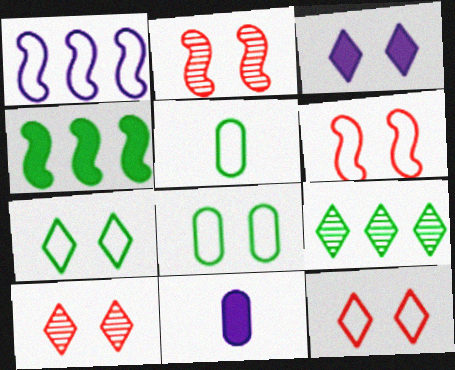[[1, 5, 12], 
[2, 3, 8], 
[3, 7, 10], 
[6, 9, 11]]